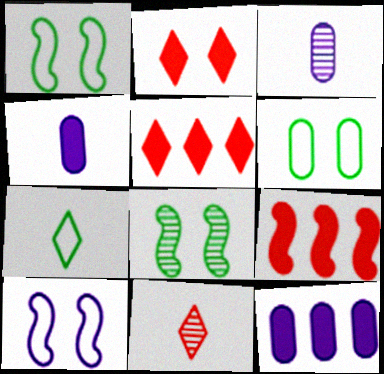[[1, 3, 5], 
[1, 11, 12]]